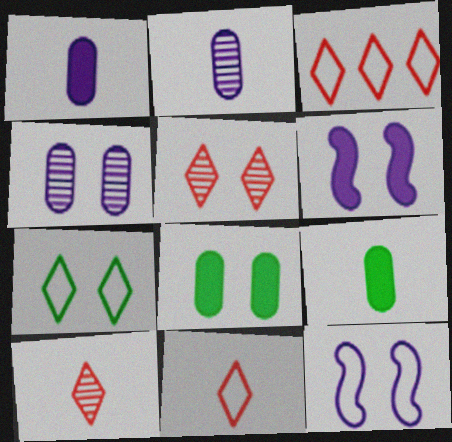[[5, 8, 12]]